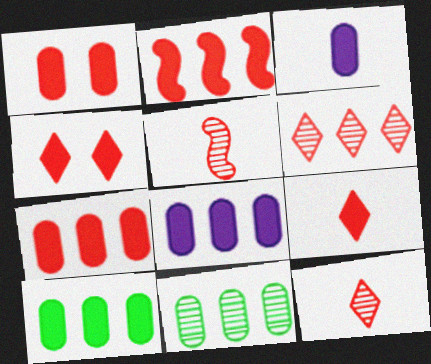[[1, 2, 9], 
[1, 3, 10], 
[7, 8, 10]]